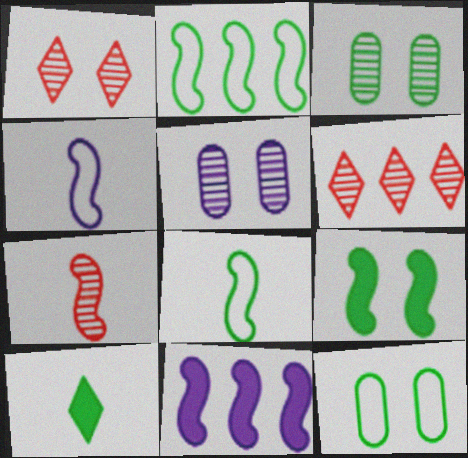[[2, 3, 10]]